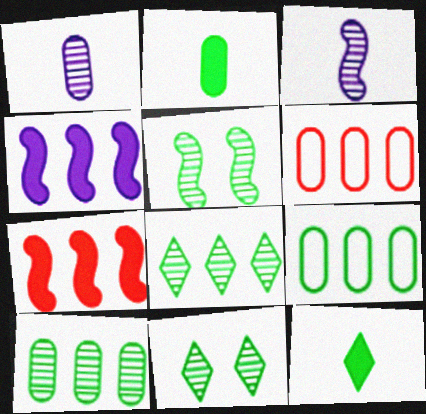[[4, 6, 8], 
[5, 9, 12]]